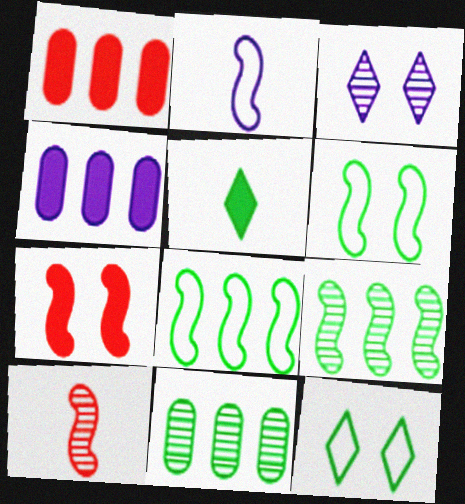[[2, 3, 4], 
[2, 7, 9], 
[3, 10, 11], 
[4, 5, 7], 
[4, 10, 12], 
[5, 6, 11]]